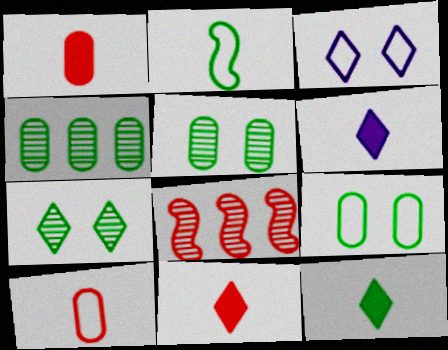[[6, 8, 9], 
[6, 11, 12]]